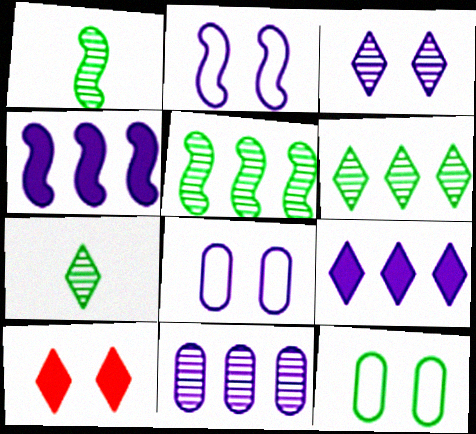[]